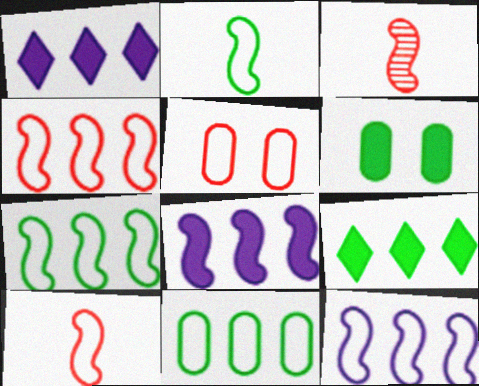[[4, 7, 12]]